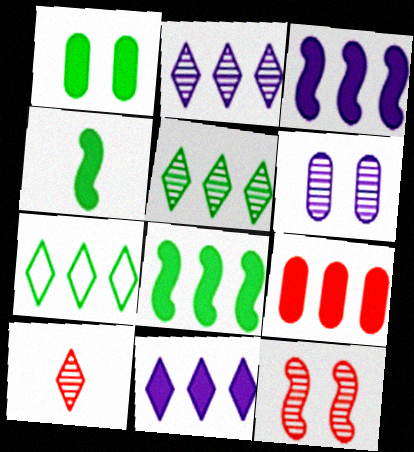[[8, 9, 11]]